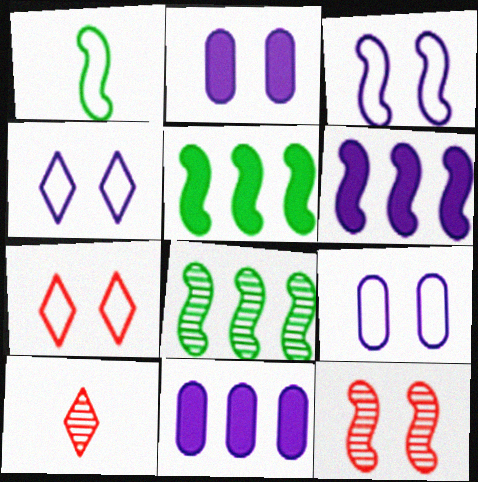[[1, 6, 12], 
[3, 4, 9], 
[5, 9, 10]]